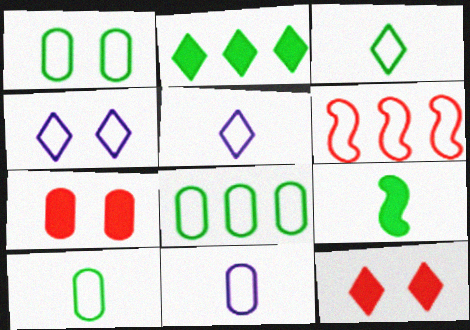[[1, 5, 6], 
[1, 8, 10], 
[4, 6, 10]]